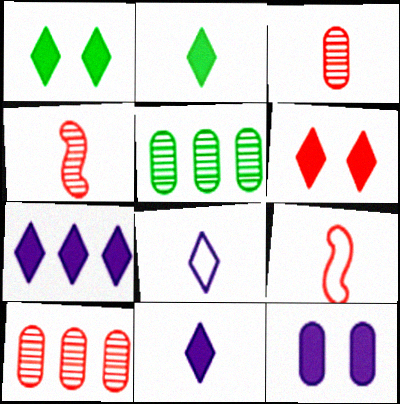[[2, 6, 7], 
[6, 9, 10]]